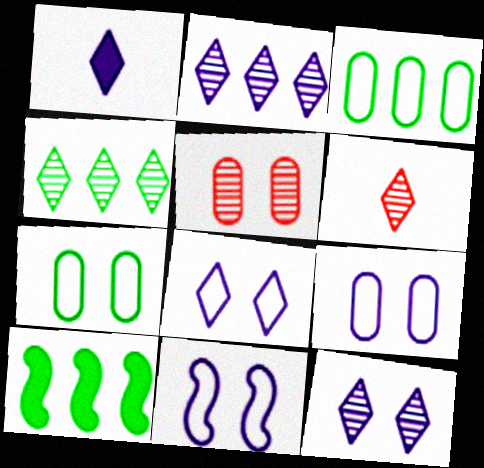[[1, 2, 8], 
[3, 4, 10], 
[4, 6, 12], 
[6, 9, 10], 
[8, 9, 11]]